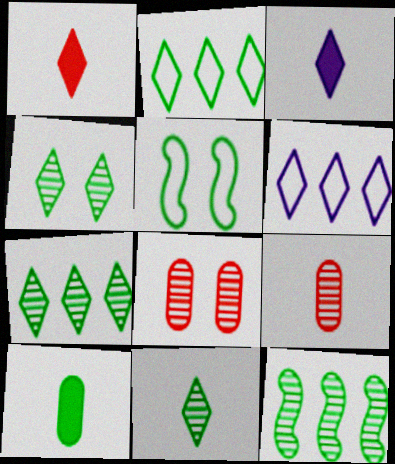[[1, 4, 6], 
[4, 7, 11], 
[5, 7, 10]]